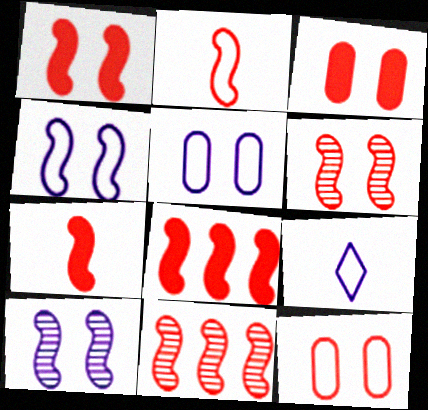[[1, 2, 11], 
[1, 7, 8], 
[2, 6, 8]]